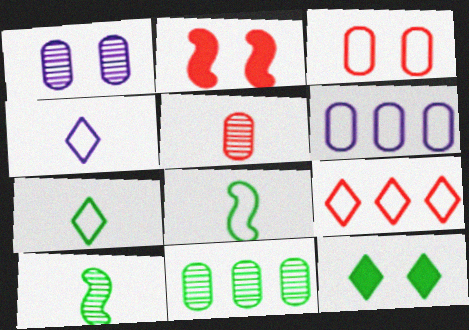[[1, 5, 11], 
[2, 4, 11], 
[2, 5, 9], 
[8, 11, 12]]